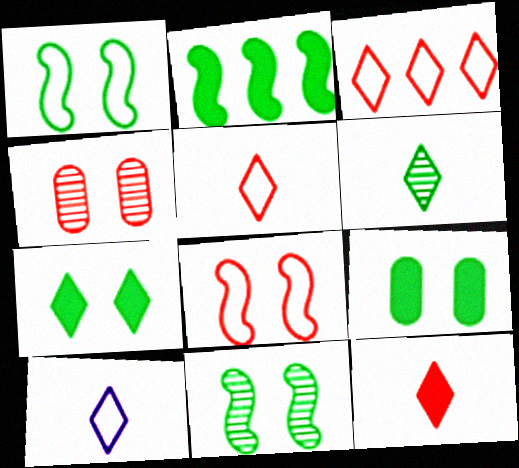[[2, 4, 10], 
[6, 10, 12]]